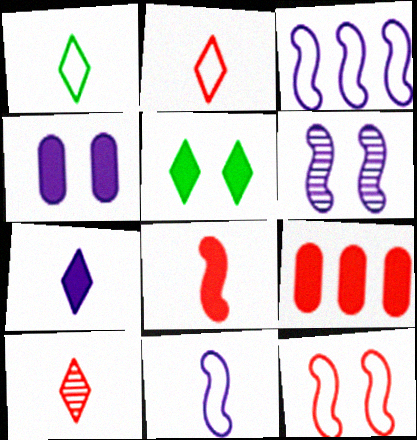[[1, 6, 9], 
[1, 7, 10], 
[9, 10, 12]]